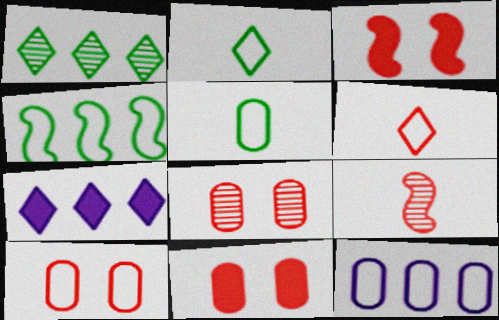[[5, 10, 12], 
[8, 10, 11]]